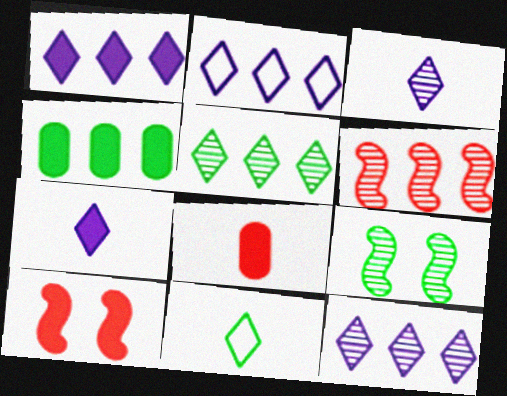[[1, 2, 12], 
[2, 4, 6], 
[2, 8, 9], 
[4, 7, 10], 
[4, 9, 11]]